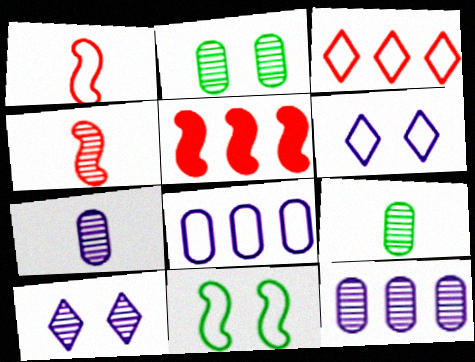[[5, 6, 9]]